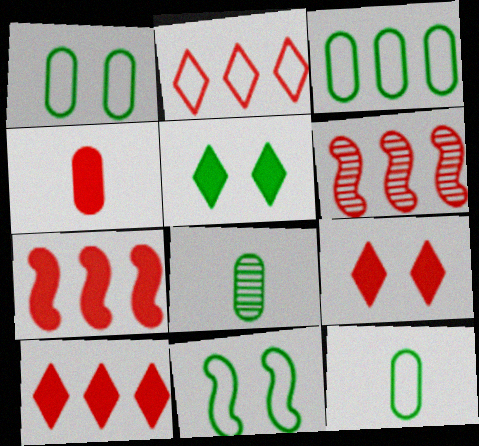[[1, 3, 12], 
[4, 7, 9]]